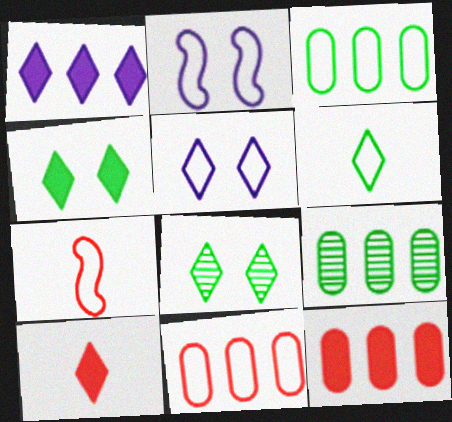[[1, 4, 10], 
[2, 6, 11], 
[2, 9, 10], 
[3, 5, 7]]